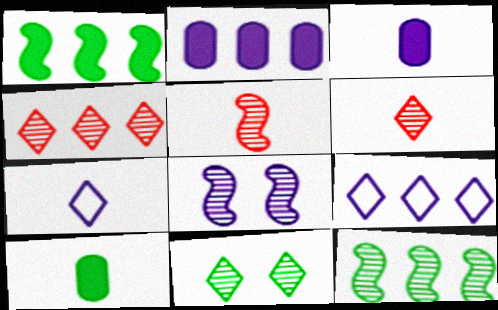[[2, 7, 8], 
[3, 8, 9], 
[5, 7, 10], 
[5, 8, 12]]